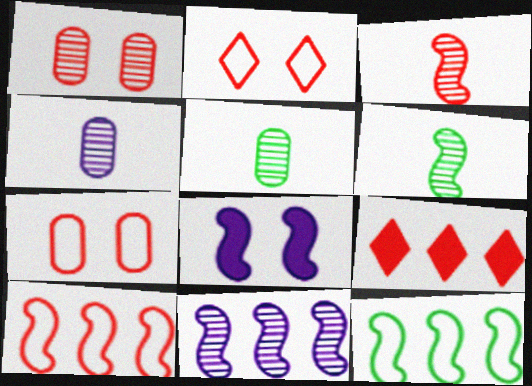[[3, 7, 9], 
[3, 8, 12], 
[6, 8, 10]]